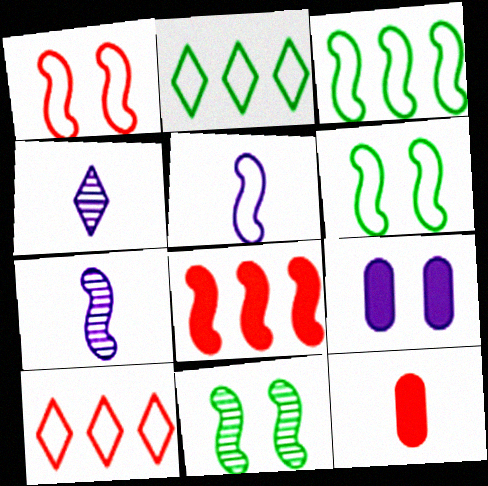[[1, 3, 5], 
[5, 8, 11], 
[6, 7, 8]]